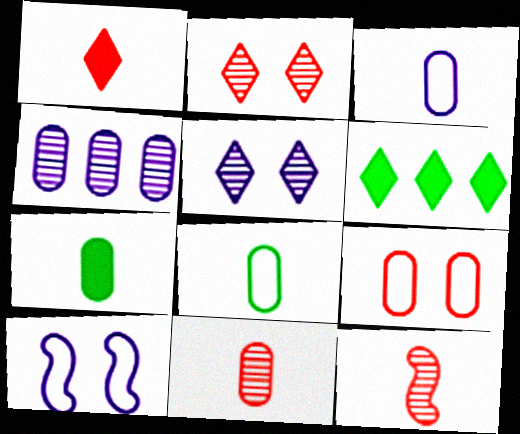[[3, 7, 11], 
[4, 7, 9], 
[6, 10, 11]]